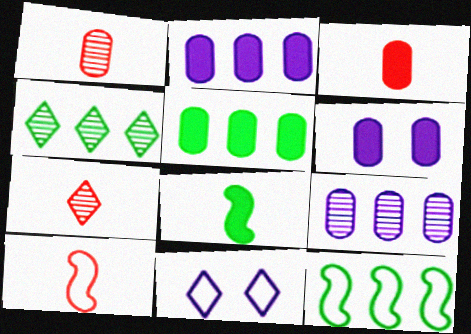[[3, 5, 6], 
[3, 7, 10], 
[4, 5, 12], 
[4, 6, 10], 
[6, 7, 12]]